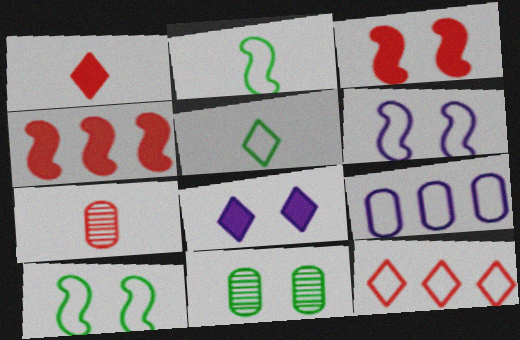[[3, 7, 12]]